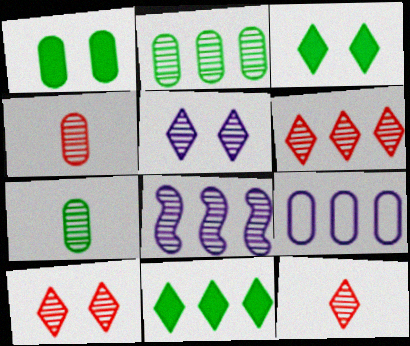[[1, 4, 9], 
[2, 6, 8], 
[6, 10, 12], 
[7, 8, 10]]